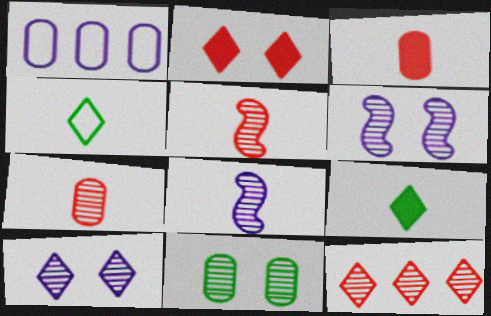[[1, 3, 11], 
[3, 4, 8], 
[8, 11, 12]]